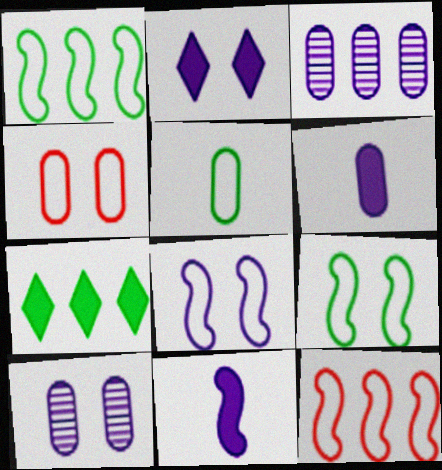[[2, 8, 10], 
[3, 7, 12]]